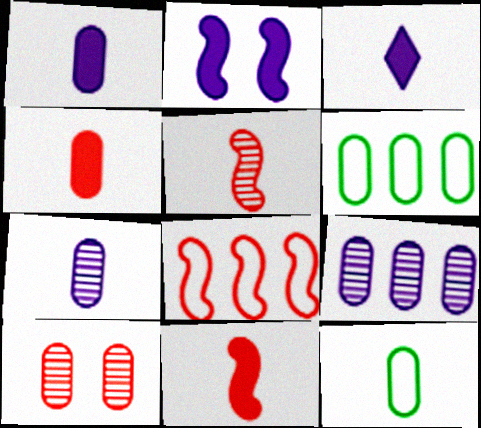[[1, 6, 10], 
[3, 5, 12], 
[4, 7, 12]]